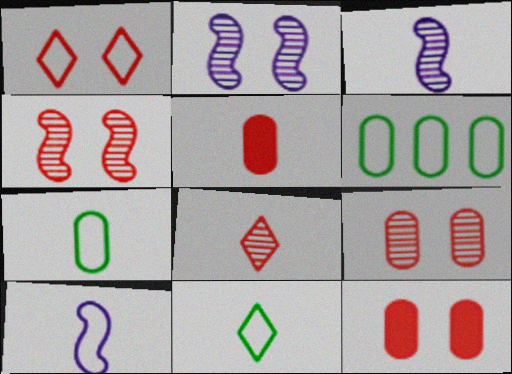[[1, 4, 12], 
[1, 6, 10], 
[3, 5, 11]]